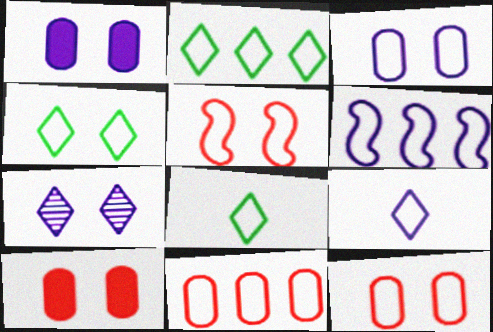[[2, 4, 8], 
[2, 6, 11], 
[3, 4, 5], 
[3, 6, 9], 
[6, 8, 12]]